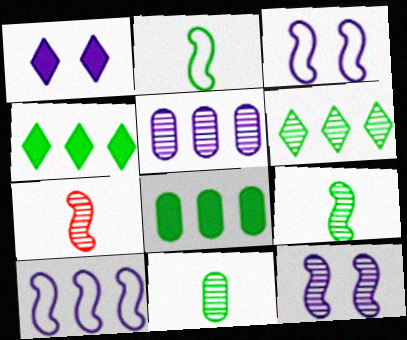[]